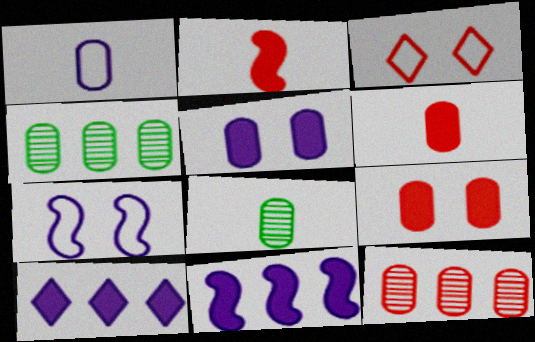[[1, 4, 9], 
[1, 6, 8], 
[2, 3, 12], 
[3, 8, 11]]